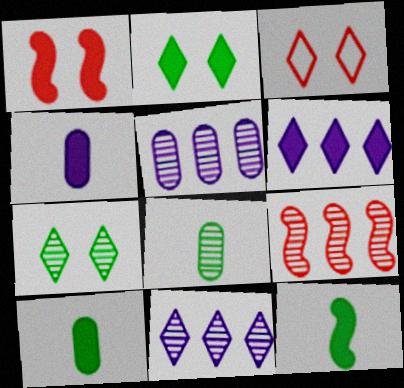[[1, 6, 10], 
[3, 5, 12]]